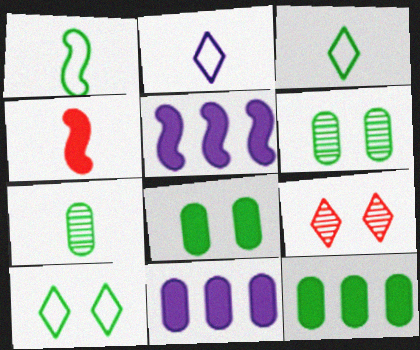[[1, 9, 11], 
[2, 4, 7]]